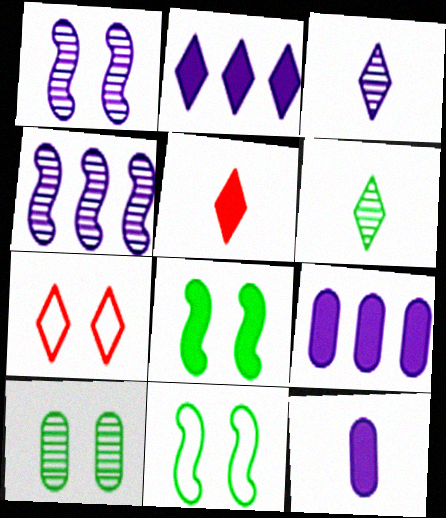[[2, 6, 7], 
[5, 8, 9]]